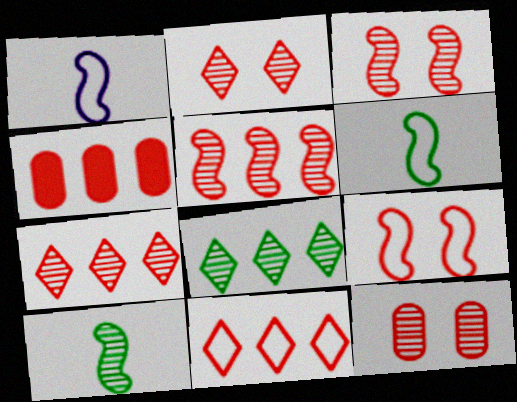[[2, 3, 12], 
[4, 5, 11]]